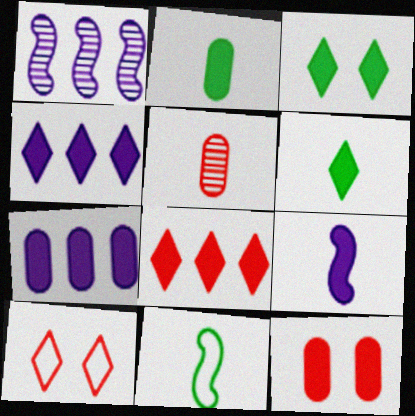[[1, 2, 10], 
[2, 7, 12]]